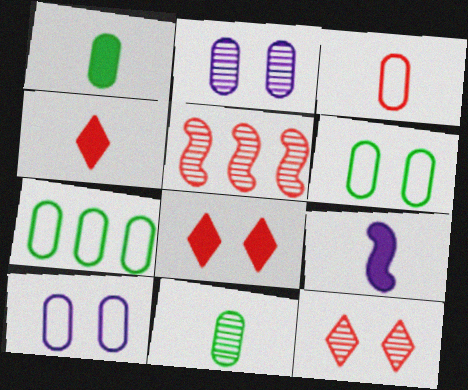[[1, 4, 9], 
[3, 5, 8], 
[3, 7, 10], 
[7, 9, 12]]